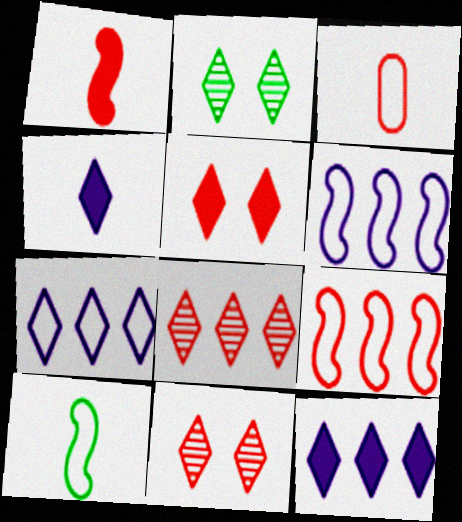[]